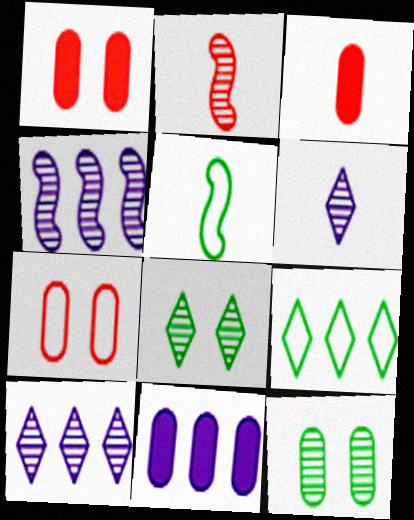[[1, 5, 10], 
[2, 10, 12], 
[3, 5, 6]]